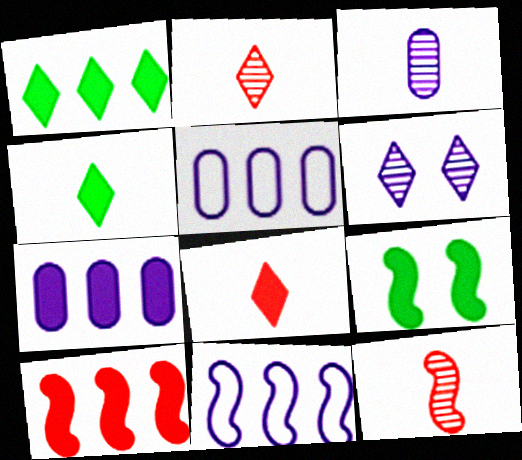[[1, 7, 10], 
[2, 5, 9], 
[7, 8, 9], 
[9, 11, 12]]